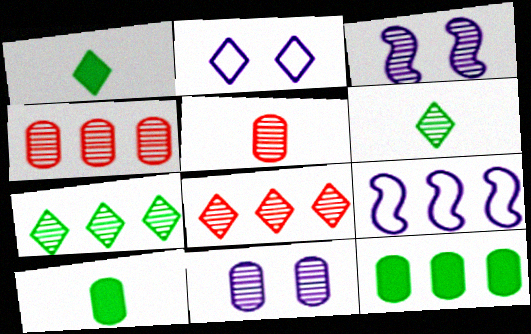[[1, 2, 8], 
[3, 4, 6], 
[3, 5, 7], 
[8, 9, 12]]